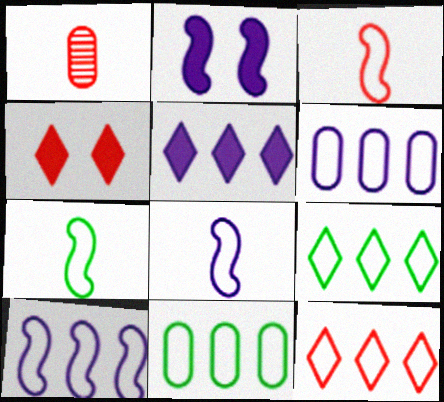[[1, 2, 9], 
[3, 7, 8], 
[10, 11, 12]]